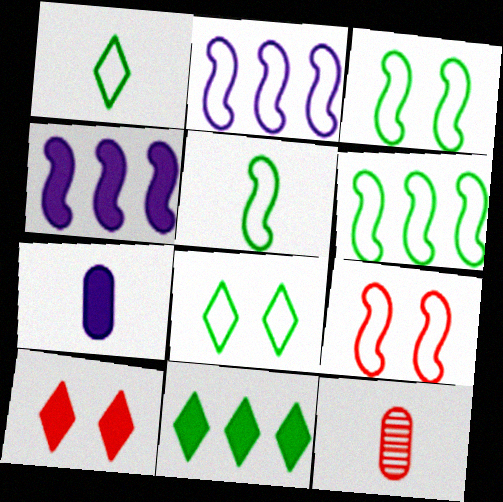[[2, 5, 9], 
[3, 5, 6], 
[4, 8, 12]]